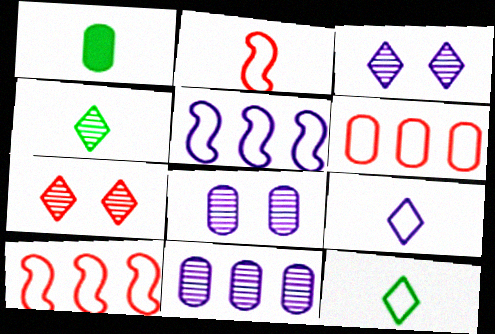[[1, 3, 10], 
[1, 5, 7], 
[1, 6, 8]]